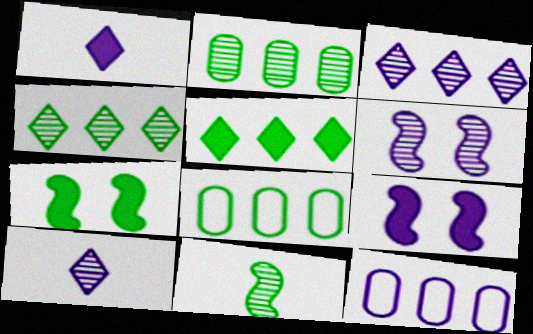[[1, 6, 12], 
[9, 10, 12]]